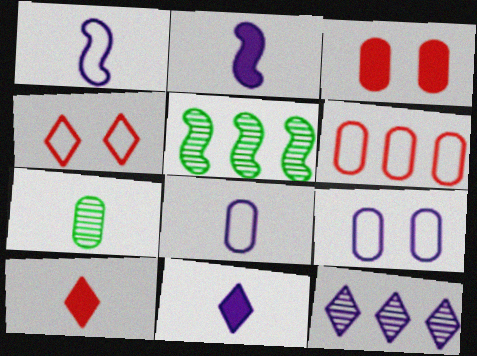[[1, 7, 10], 
[2, 9, 12], 
[5, 9, 10]]